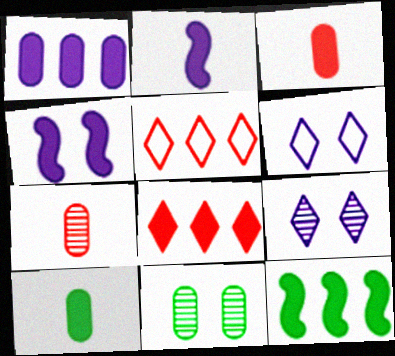[[1, 8, 12], 
[2, 5, 11], 
[4, 8, 10], 
[6, 7, 12]]